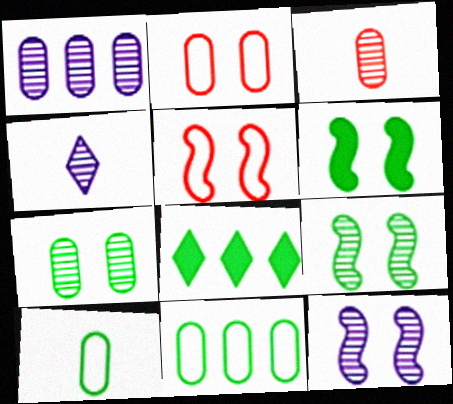[[1, 3, 7], 
[1, 4, 12], 
[5, 6, 12], 
[8, 9, 10]]